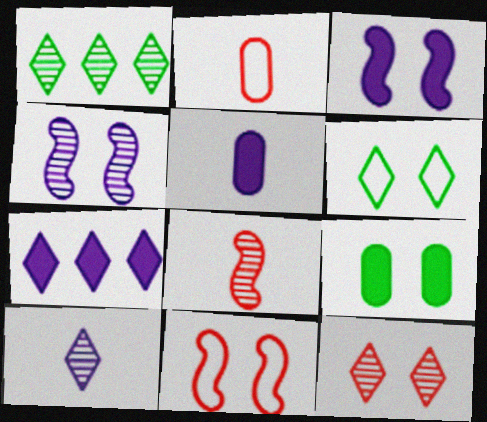[[1, 2, 3], 
[1, 5, 11], 
[1, 10, 12], 
[3, 5, 7]]